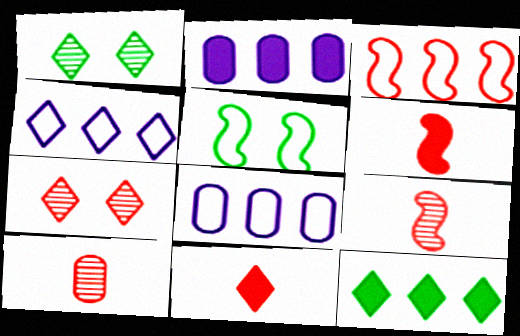[[1, 4, 11], 
[1, 6, 8]]